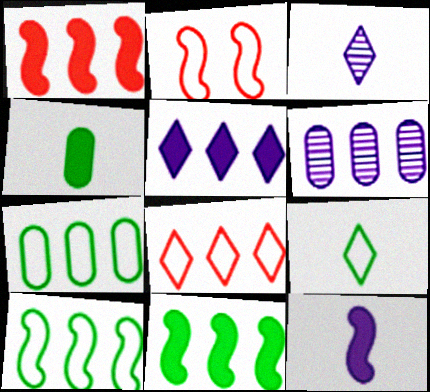[[6, 8, 11]]